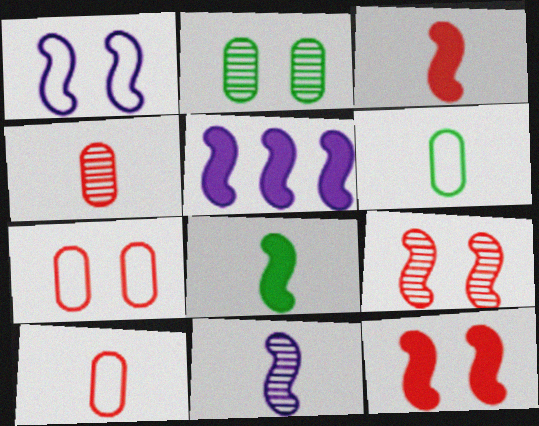[[1, 5, 11], 
[5, 8, 12]]